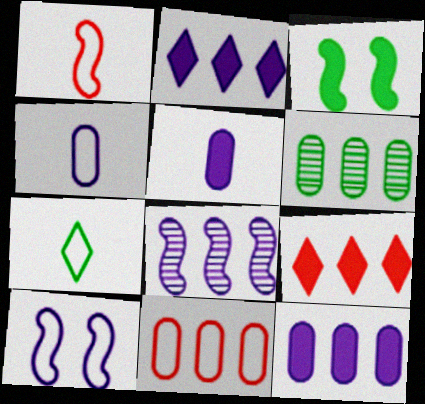[[1, 3, 8], 
[1, 4, 7], 
[3, 5, 9], 
[3, 6, 7], 
[6, 11, 12], 
[7, 10, 11]]